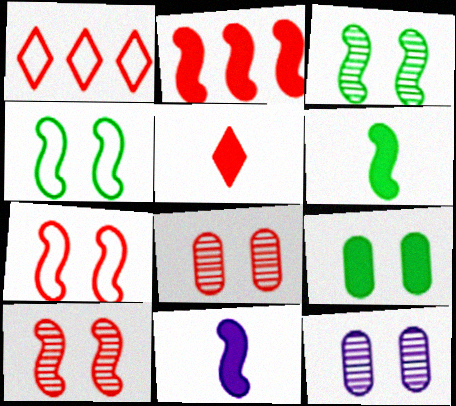[[1, 6, 12]]